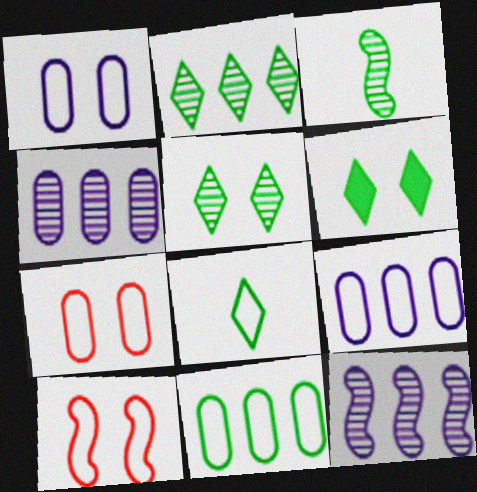[[2, 6, 8], 
[3, 6, 11], 
[8, 9, 10]]